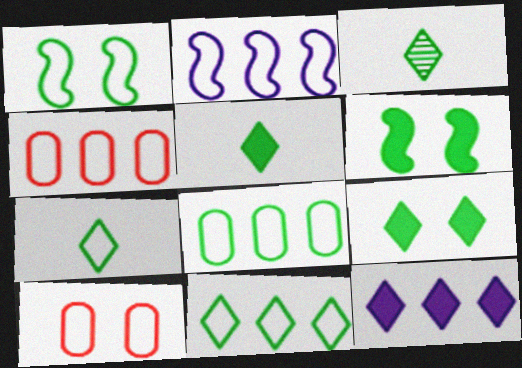[[1, 7, 8], 
[2, 4, 11], 
[2, 7, 10], 
[3, 5, 7], 
[3, 6, 8], 
[3, 9, 11]]